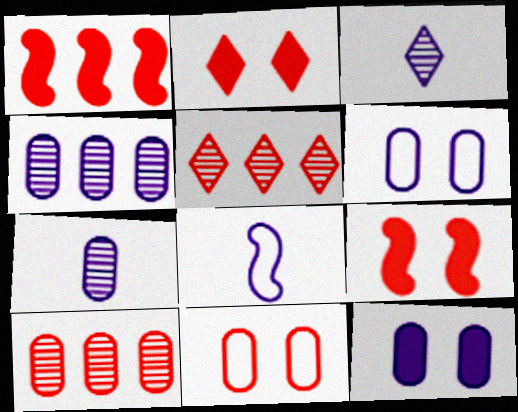[]